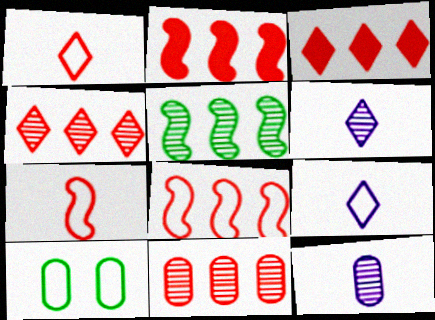[[2, 6, 10], 
[3, 8, 11], 
[8, 9, 10]]